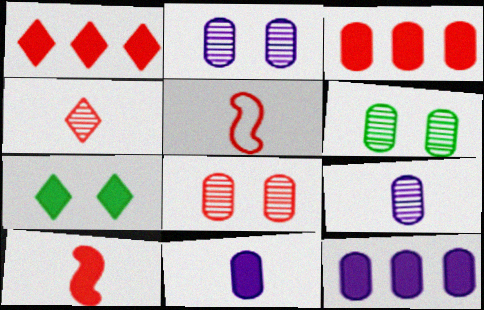[[1, 5, 8], 
[2, 6, 8], 
[7, 10, 12]]